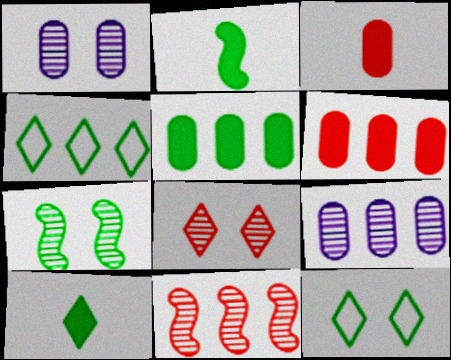[[1, 7, 8]]